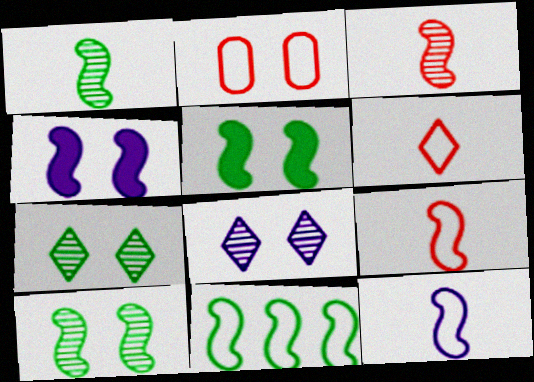[[1, 5, 11], 
[2, 4, 7], 
[2, 5, 8], 
[3, 4, 11]]